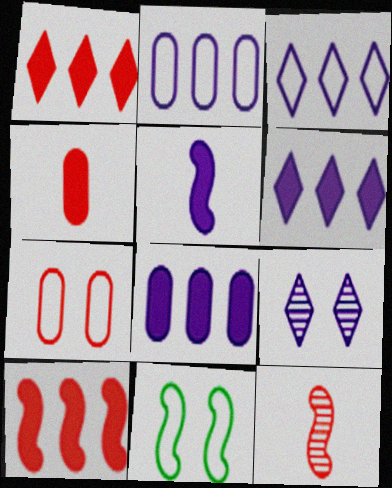[[1, 7, 12], 
[2, 5, 9]]